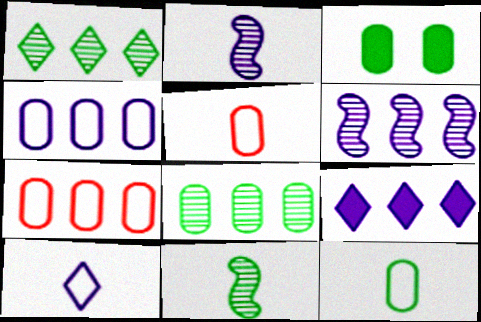[[3, 8, 12], 
[4, 6, 9]]